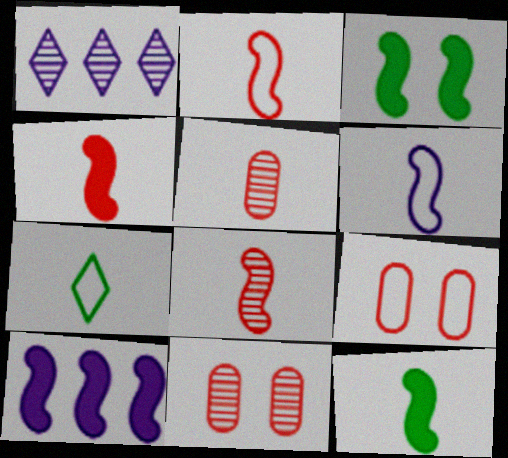[[1, 9, 12], 
[2, 4, 8], 
[3, 4, 10], 
[6, 8, 12], 
[7, 10, 11]]